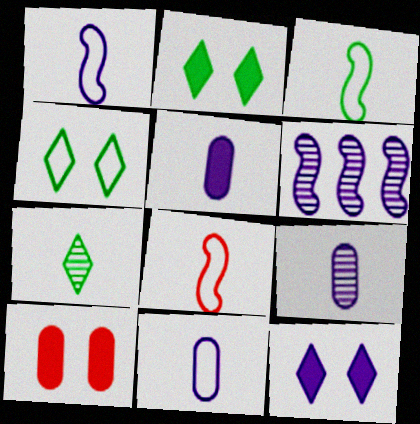[[1, 3, 8], 
[5, 7, 8], 
[5, 9, 11], 
[6, 11, 12]]